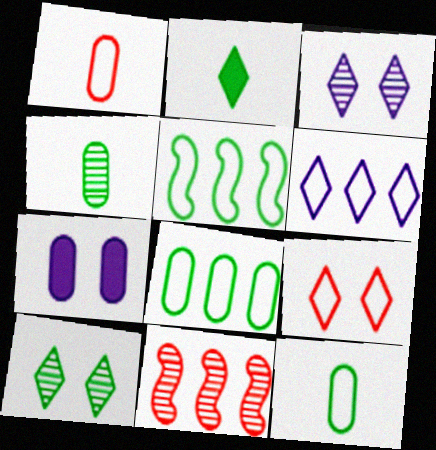[[3, 4, 11]]